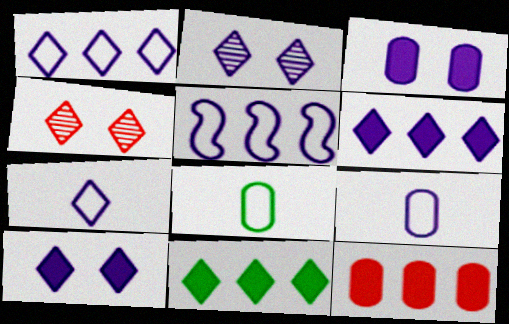[[2, 6, 7], 
[4, 7, 11]]